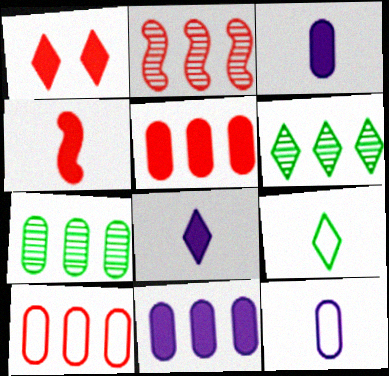[[1, 4, 5], 
[7, 10, 11]]